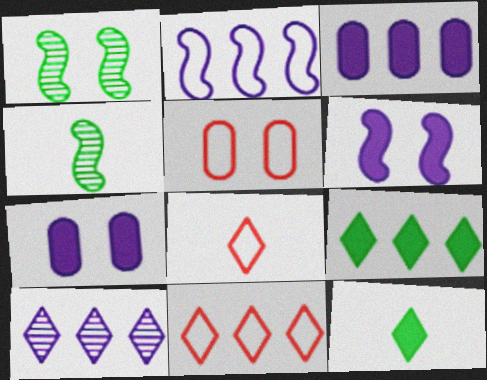[[1, 3, 8], 
[2, 3, 10], 
[4, 7, 11], 
[9, 10, 11]]